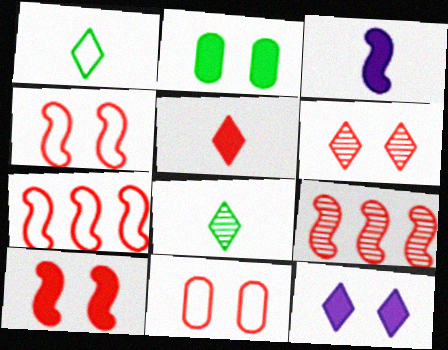[[2, 10, 12], 
[5, 9, 11], 
[6, 10, 11]]